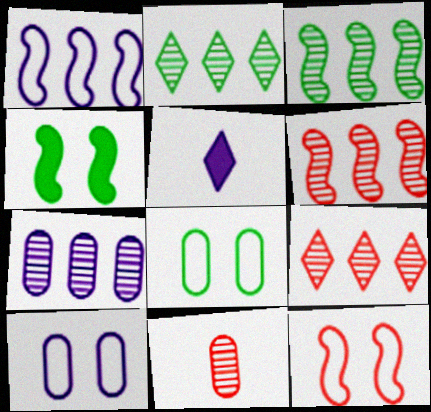[[2, 6, 7], 
[3, 7, 9], 
[5, 6, 8]]